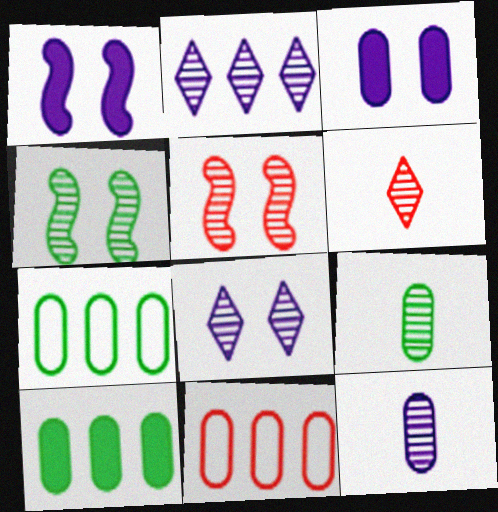[[1, 6, 7], 
[2, 5, 9], 
[3, 9, 11]]